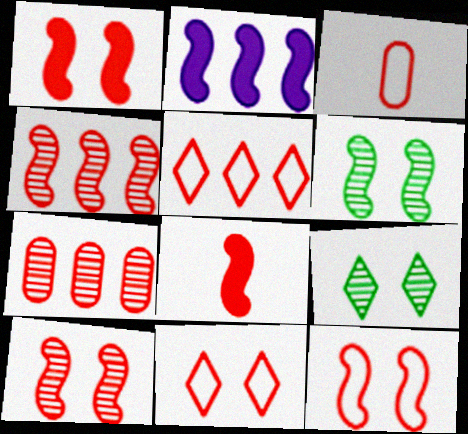[[1, 10, 12], 
[2, 3, 9], 
[3, 5, 12], 
[4, 8, 12], 
[7, 8, 11]]